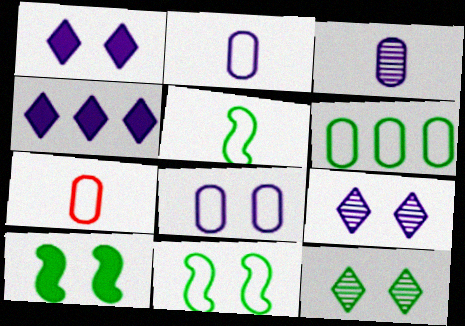[[6, 7, 8]]